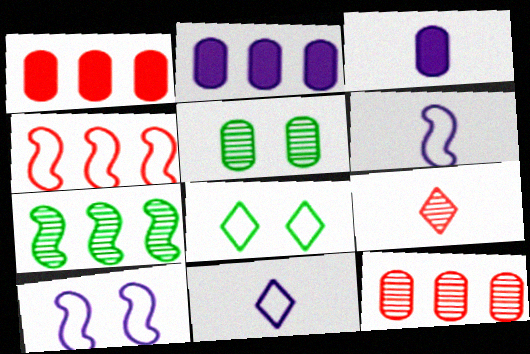[]